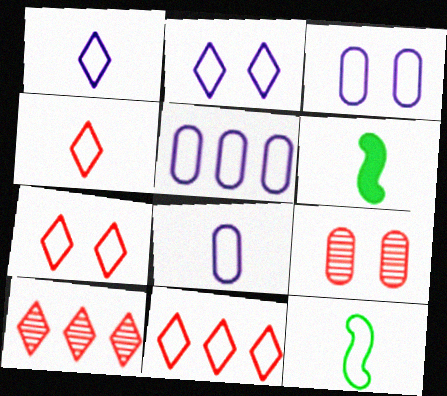[[3, 5, 8], 
[3, 6, 10], 
[3, 11, 12], 
[4, 7, 11], 
[4, 8, 12], 
[5, 7, 12]]